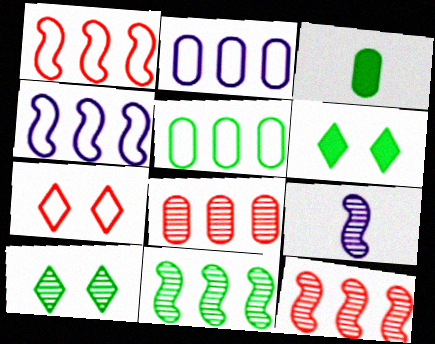[[8, 9, 10]]